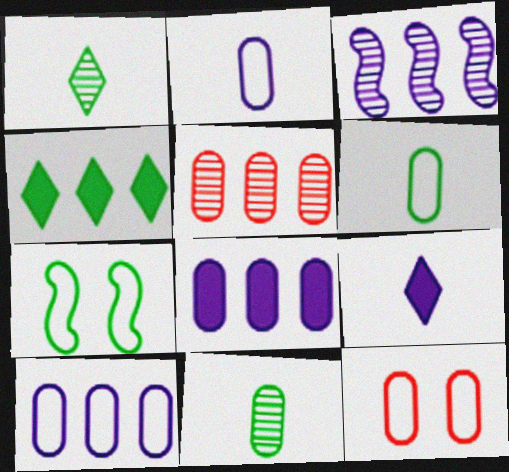[[4, 7, 11], 
[5, 7, 9], 
[6, 10, 12], 
[8, 11, 12]]